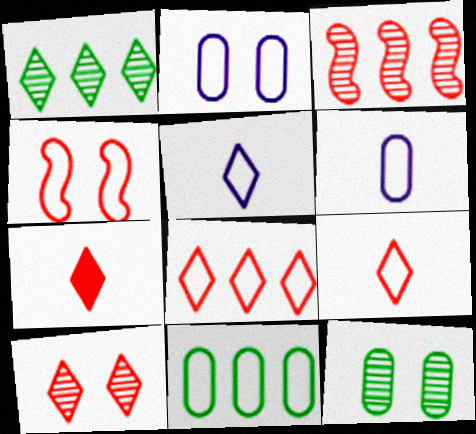[[4, 5, 11], 
[7, 8, 10]]